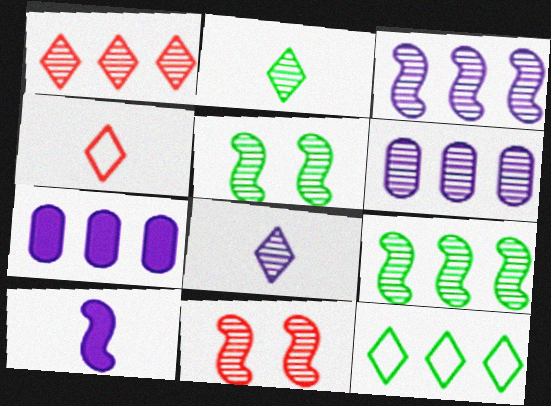[[1, 6, 9], 
[2, 6, 11], 
[4, 5, 7]]